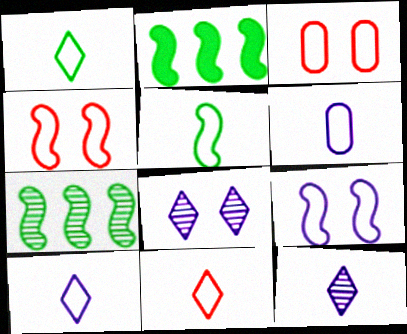[[1, 10, 11], 
[2, 3, 12], 
[5, 6, 11]]